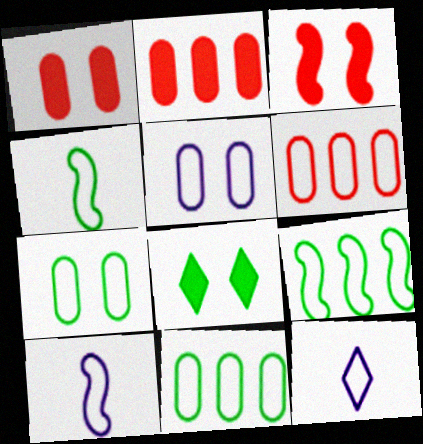[]